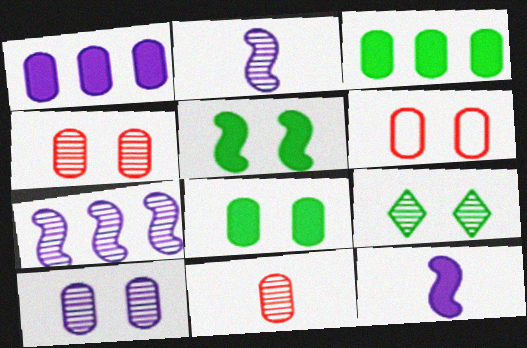[[6, 8, 10], 
[7, 9, 11]]